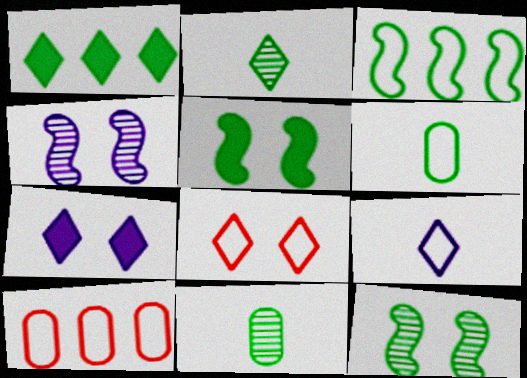[[1, 6, 12]]